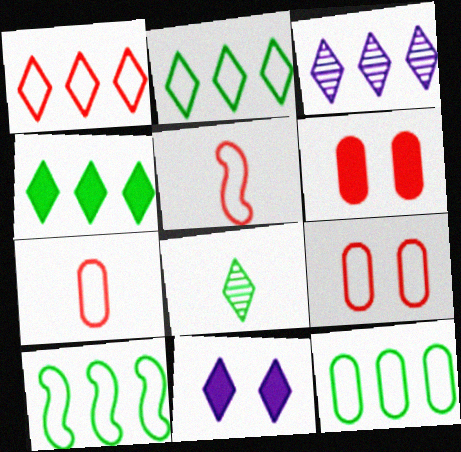[[1, 3, 4], 
[1, 5, 9], 
[1, 8, 11], 
[2, 10, 12]]